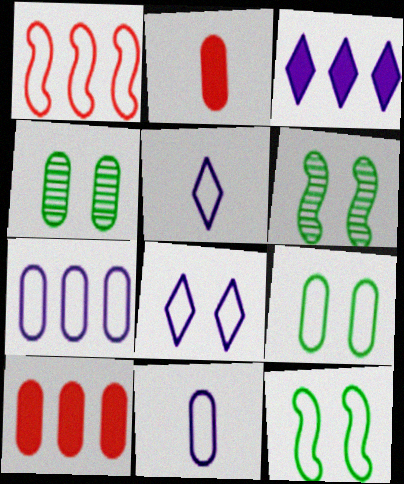[[1, 5, 9], 
[2, 4, 7], 
[4, 10, 11], 
[5, 6, 10]]